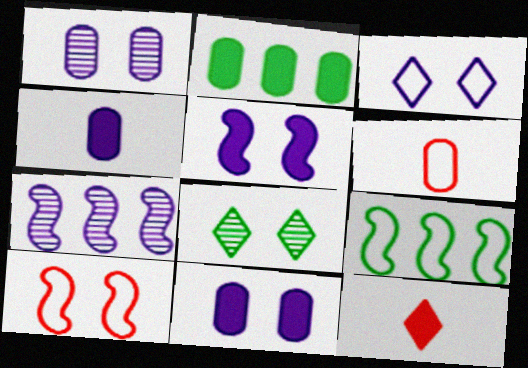[[1, 2, 6], 
[1, 3, 5], 
[1, 9, 12], 
[2, 5, 12], 
[3, 4, 7], 
[3, 6, 9], 
[8, 10, 11]]